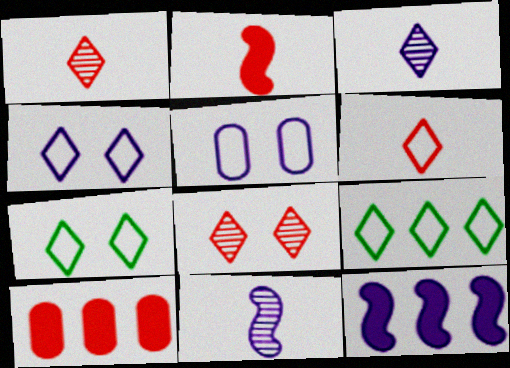[[3, 5, 12], 
[4, 6, 9], 
[7, 10, 11]]